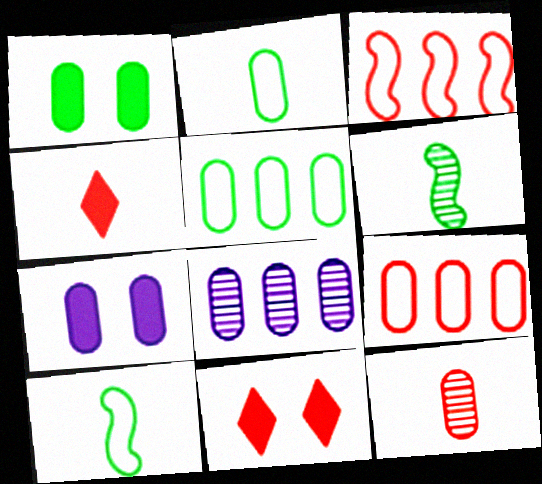[[3, 11, 12], 
[5, 7, 12], 
[8, 10, 11]]